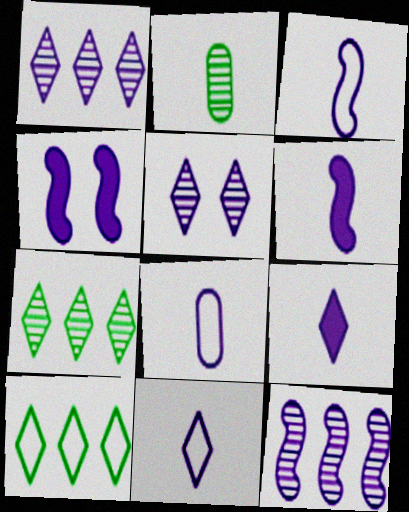[[1, 4, 8], 
[3, 4, 12], 
[3, 8, 11]]